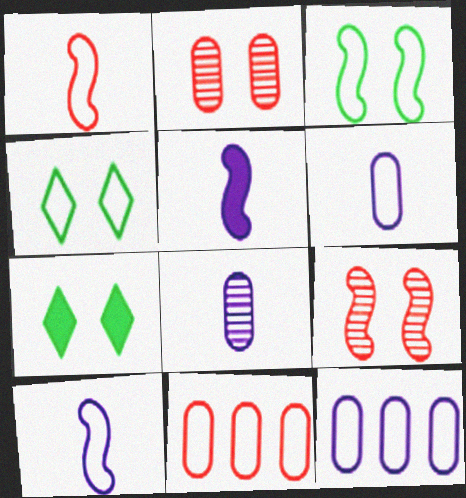[[1, 4, 12], 
[4, 10, 11]]